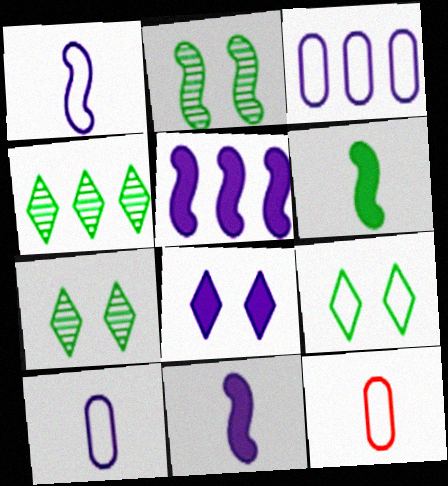[[5, 7, 12]]